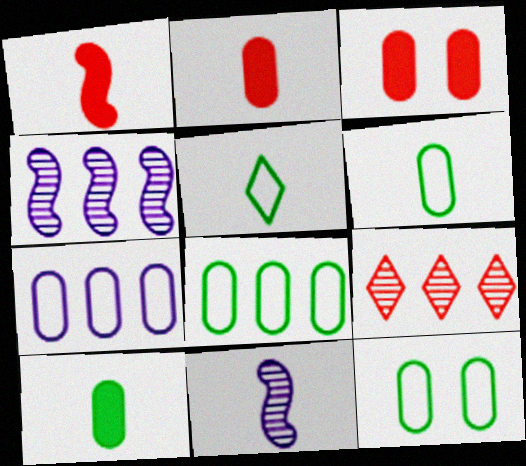[[2, 5, 11], 
[3, 4, 5], 
[6, 8, 12]]